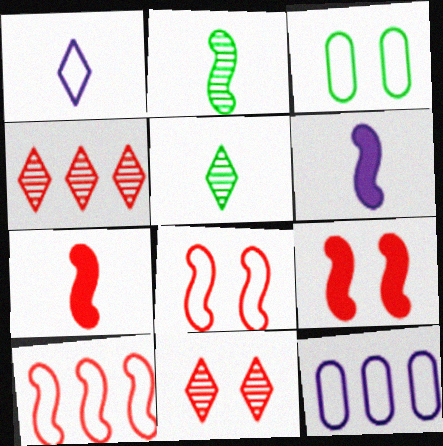[[1, 3, 10], 
[3, 4, 6], 
[5, 9, 12]]